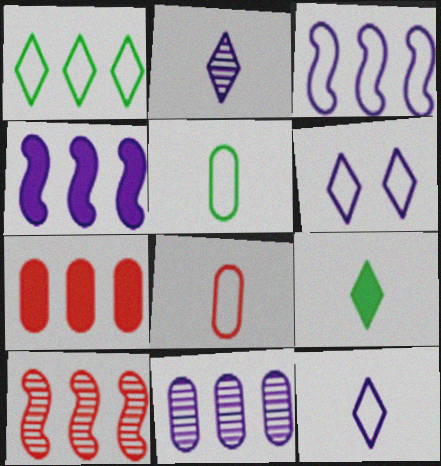[]